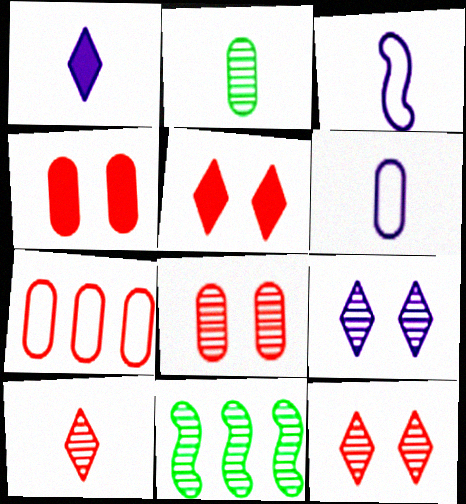[[5, 6, 11]]